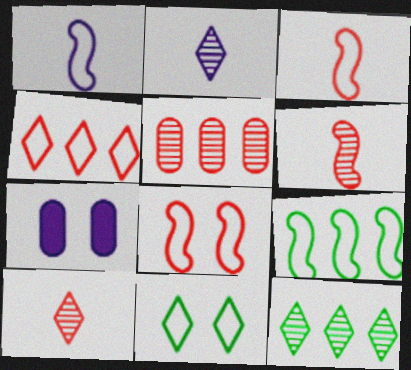[[1, 8, 9], 
[3, 7, 12], 
[7, 9, 10]]